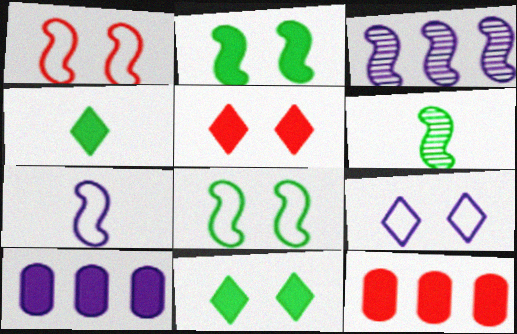[[6, 9, 12]]